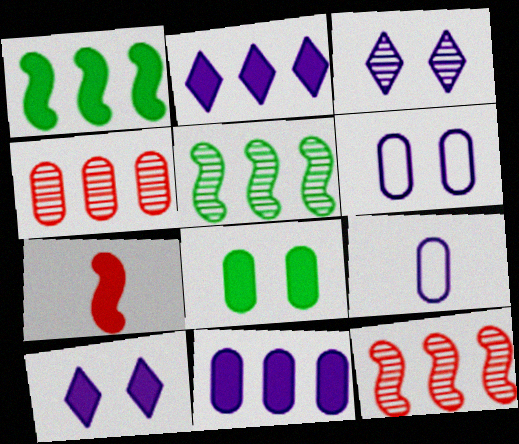[[2, 7, 8], 
[4, 8, 9]]